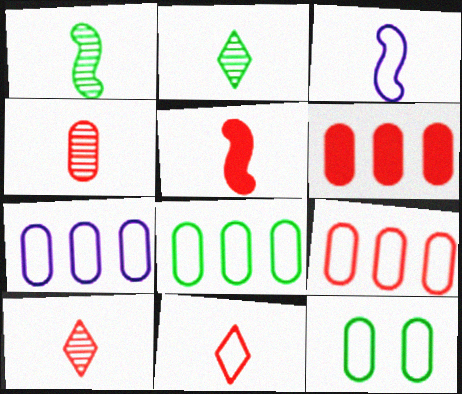[[1, 3, 5], 
[4, 5, 11], 
[7, 8, 9]]